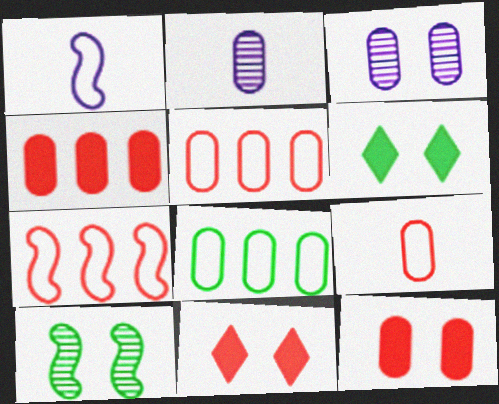[[2, 6, 7], 
[2, 8, 12]]